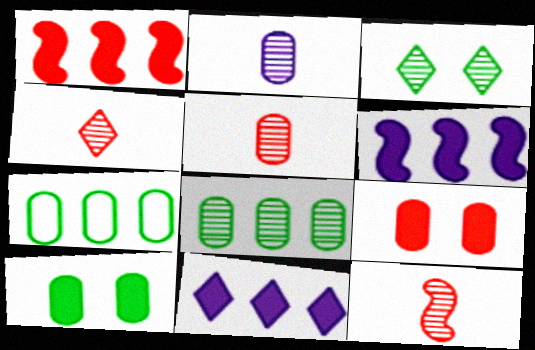[[2, 7, 9], 
[4, 5, 12]]